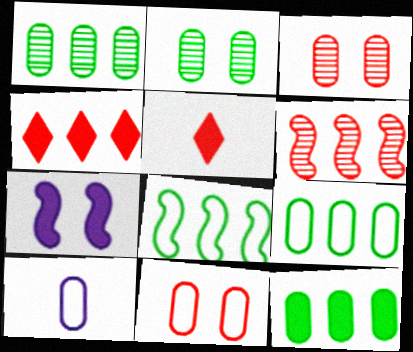[[1, 9, 12], 
[3, 10, 12], 
[5, 6, 11], 
[5, 7, 12], 
[9, 10, 11]]